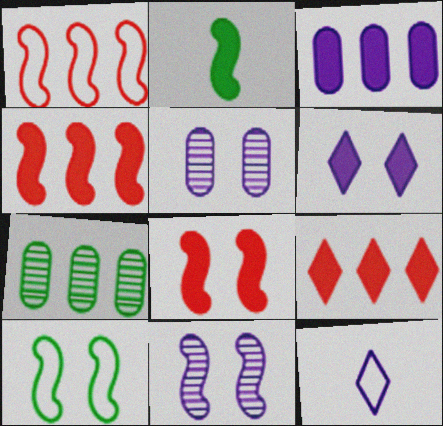[[1, 2, 11], 
[3, 11, 12], 
[7, 8, 12], 
[8, 10, 11]]